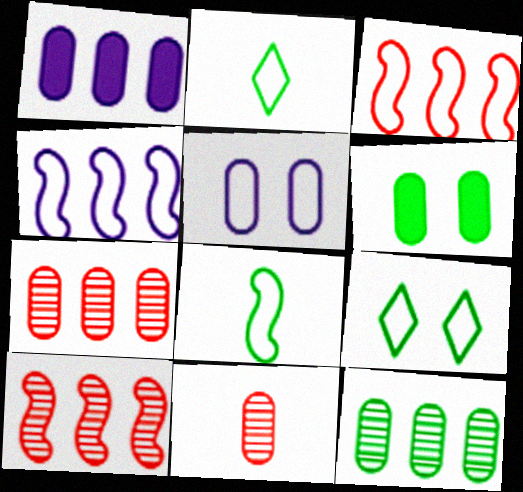[[2, 3, 5]]